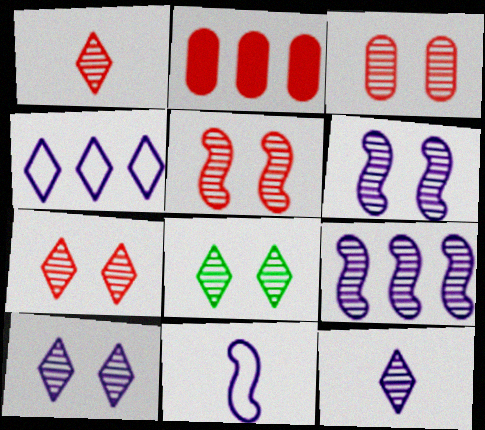[[2, 8, 11], 
[3, 5, 7], 
[3, 6, 8], 
[7, 8, 10]]